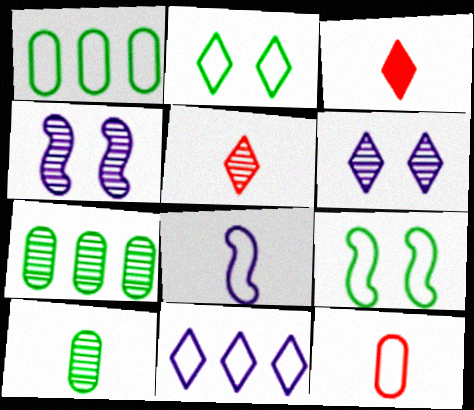[[1, 3, 4], 
[3, 8, 10], 
[4, 5, 7], 
[9, 11, 12]]